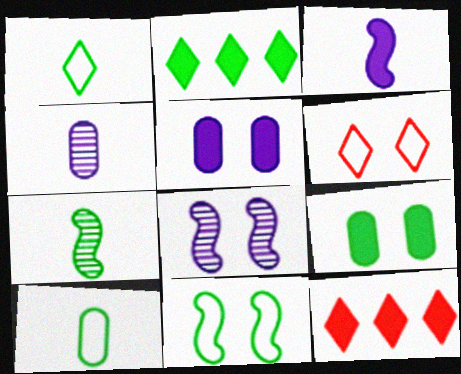[[3, 9, 12], 
[4, 11, 12], 
[6, 8, 9], 
[8, 10, 12]]